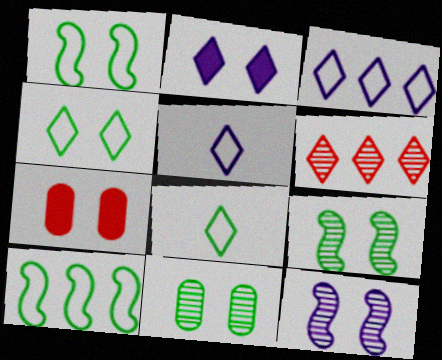[[2, 6, 8], 
[4, 7, 12]]